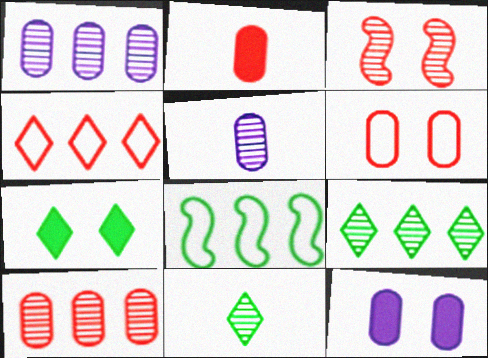[[1, 3, 11], 
[2, 3, 4], 
[2, 6, 10], 
[3, 5, 9]]